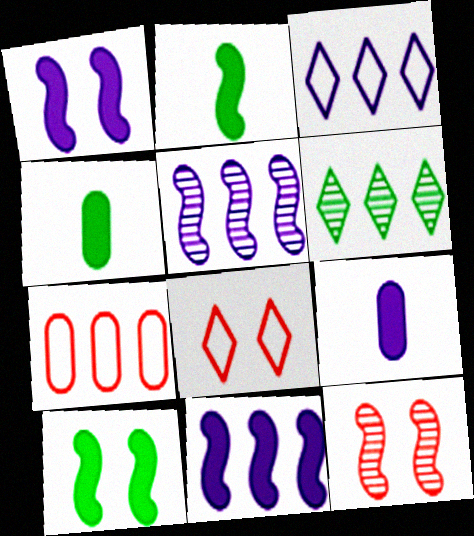[[3, 4, 12], 
[4, 5, 8], 
[6, 7, 11]]